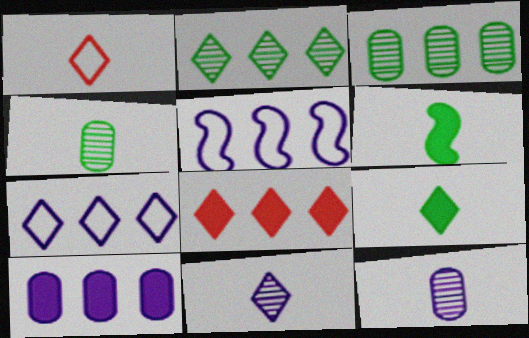[[1, 6, 12], 
[1, 9, 11], 
[2, 7, 8], 
[3, 5, 8]]